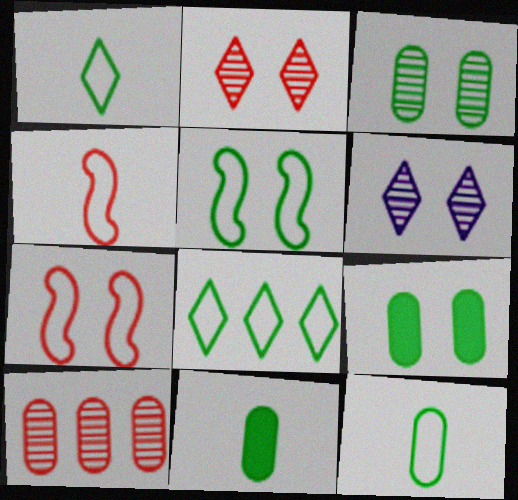[[5, 8, 12], 
[6, 7, 9]]